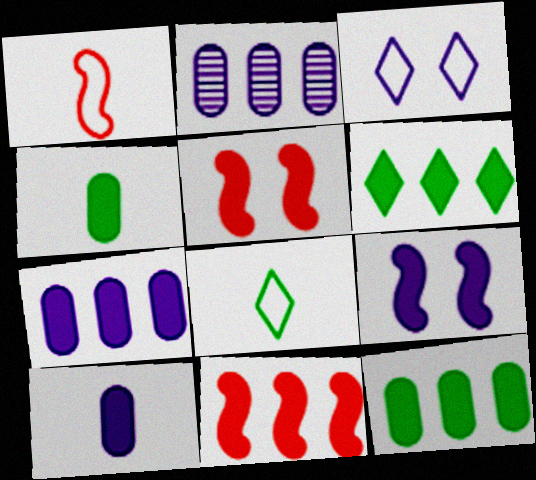[[2, 5, 8], 
[5, 6, 10], 
[6, 7, 11]]